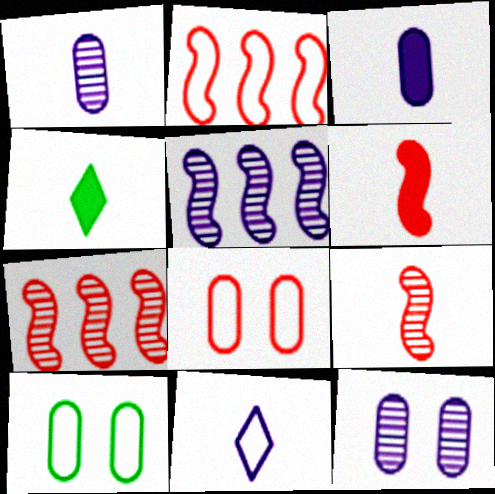[[2, 4, 12], 
[2, 10, 11], 
[3, 4, 6], 
[4, 5, 8]]